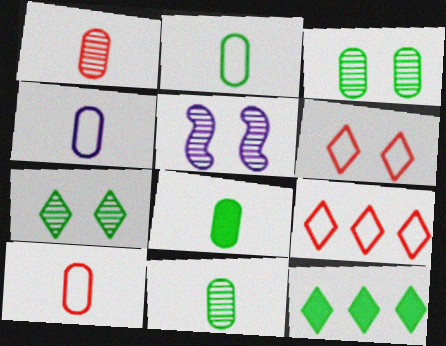[[1, 4, 8], 
[2, 4, 10], 
[2, 8, 11], 
[5, 8, 9], 
[5, 10, 12]]